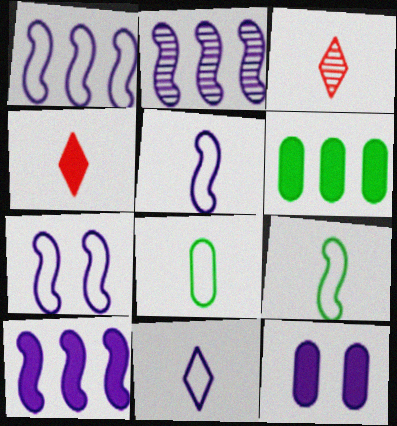[[1, 2, 10], 
[1, 5, 7], 
[2, 11, 12], 
[3, 6, 7]]